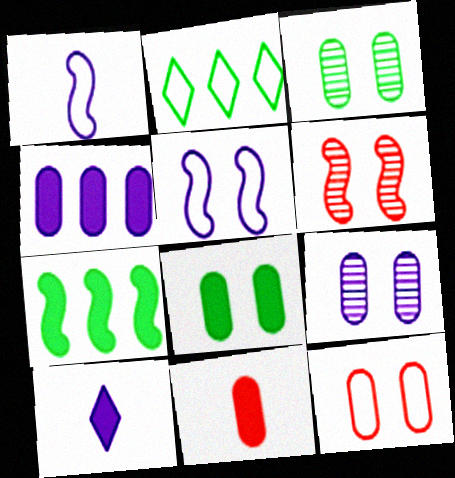[[1, 2, 12], 
[1, 6, 7], 
[4, 8, 11], 
[8, 9, 12]]